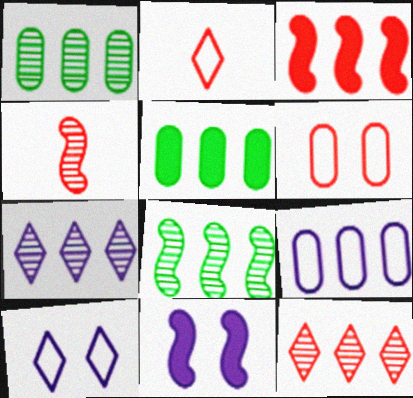[[1, 2, 11], 
[4, 5, 10]]